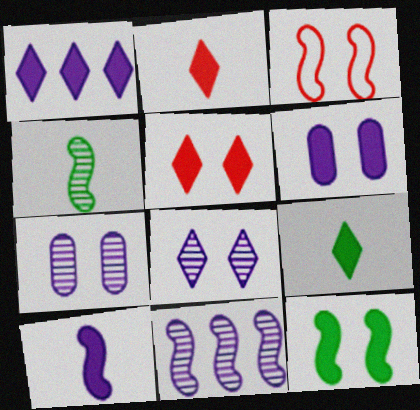[[1, 5, 9], 
[1, 6, 10], 
[5, 6, 12]]